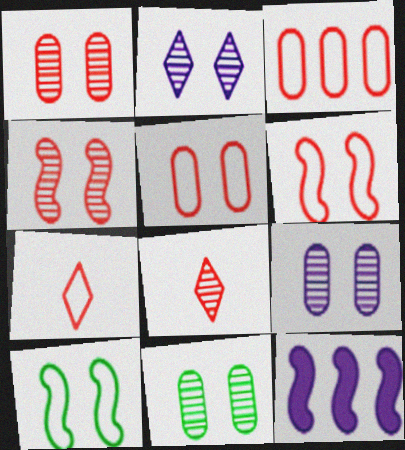[[1, 9, 11], 
[2, 4, 11], 
[3, 6, 7], 
[7, 11, 12]]